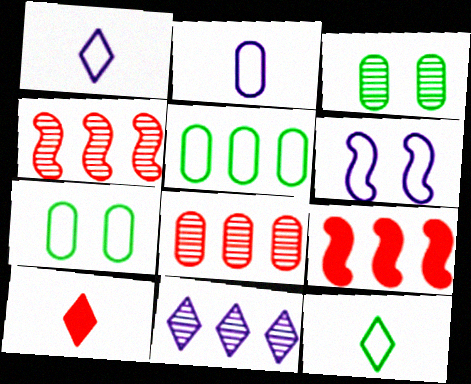[[1, 3, 9], 
[5, 9, 11]]